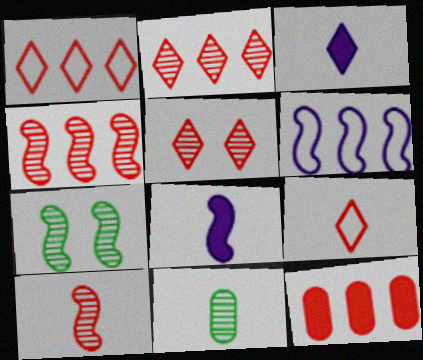[[1, 4, 12], 
[8, 9, 11]]